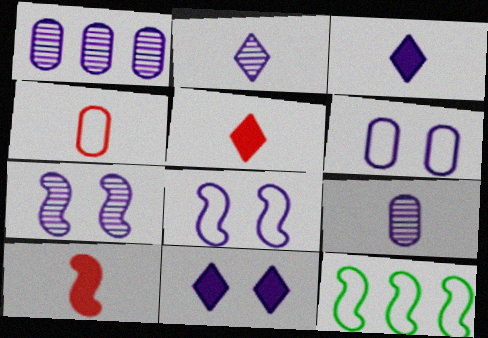[[1, 2, 7], 
[1, 3, 8], 
[6, 7, 11], 
[7, 10, 12]]